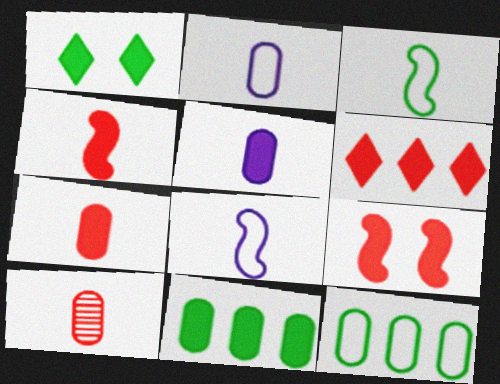[[6, 7, 9]]